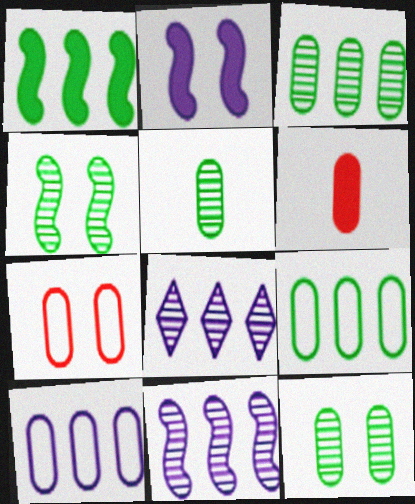[[3, 5, 12], 
[6, 10, 12]]